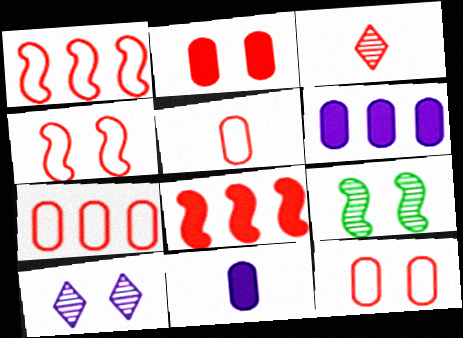[[1, 2, 3], 
[3, 8, 12], 
[5, 7, 12]]